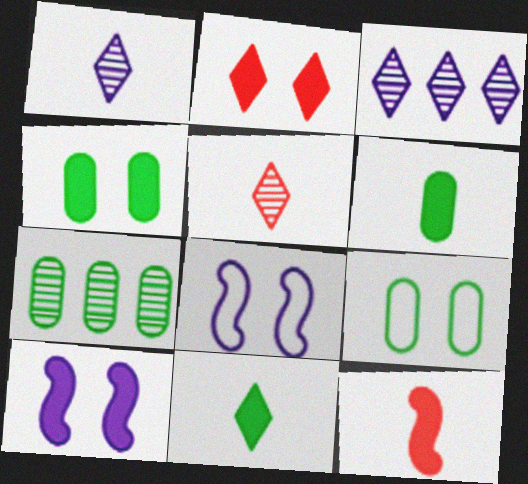[[2, 4, 10], 
[3, 9, 12], 
[6, 7, 9]]